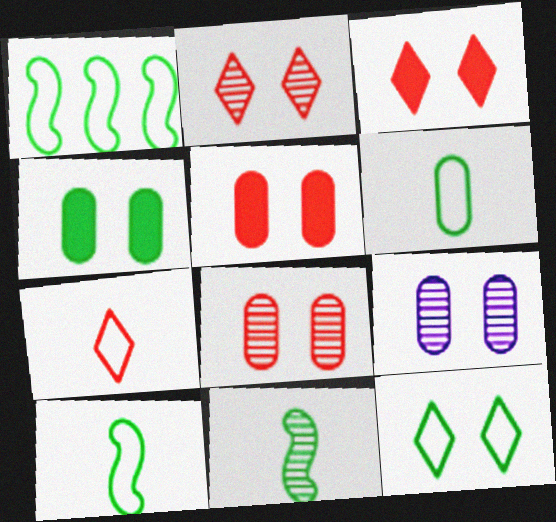[[1, 6, 12]]